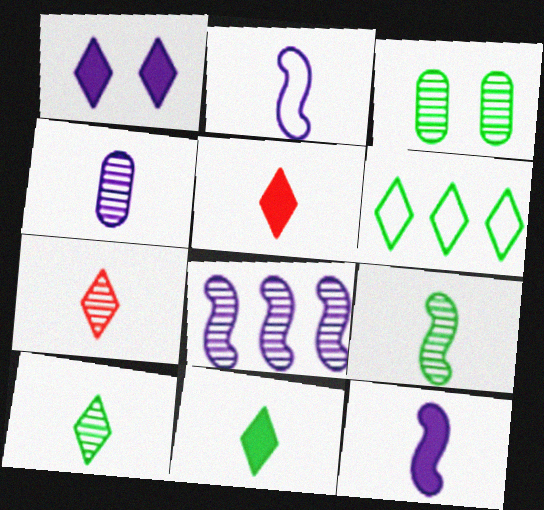[[1, 6, 7], 
[3, 7, 8], 
[4, 7, 9]]